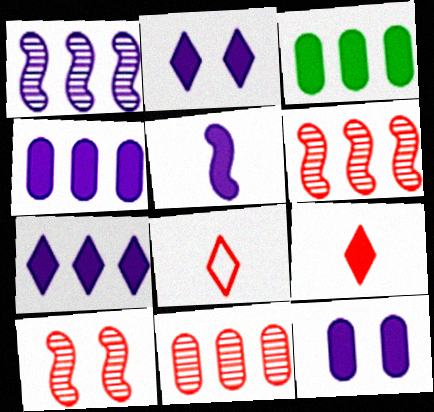[[2, 4, 5], 
[5, 7, 12]]